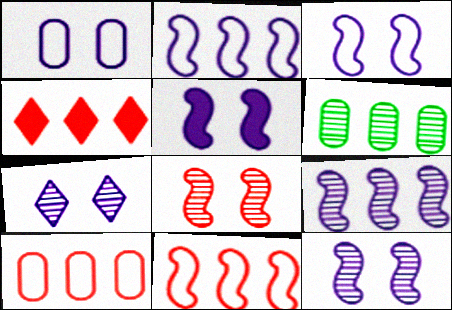[[1, 5, 7], 
[2, 4, 6], 
[3, 5, 12]]